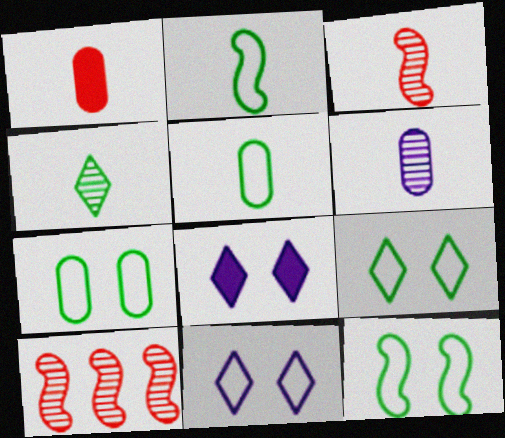[[1, 5, 6], 
[3, 4, 6], 
[5, 8, 10], 
[7, 9, 12]]